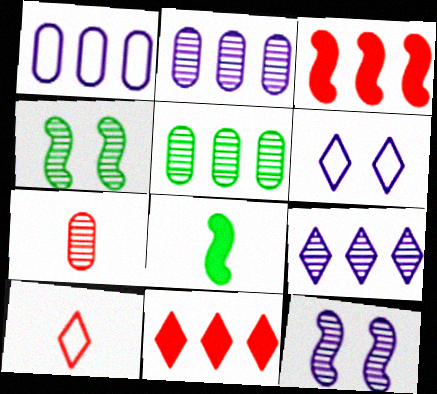[[4, 7, 9]]